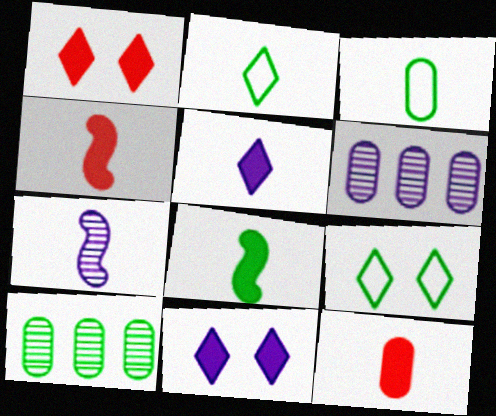[[2, 7, 12], 
[4, 6, 9], 
[5, 8, 12], 
[8, 9, 10]]